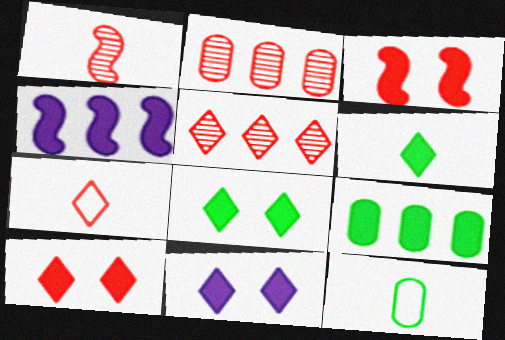[[2, 3, 7], 
[5, 7, 10], 
[8, 10, 11]]